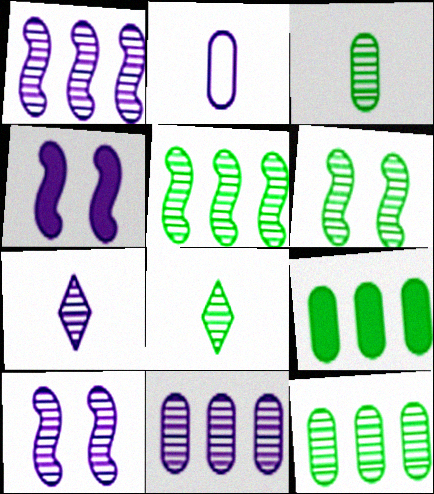[[6, 8, 12], 
[7, 10, 11]]